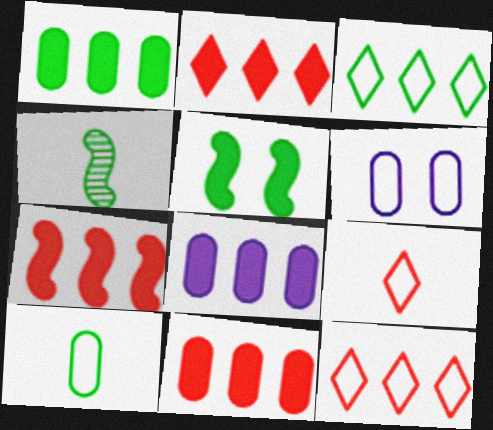[[1, 8, 11], 
[2, 4, 6], 
[2, 7, 11]]